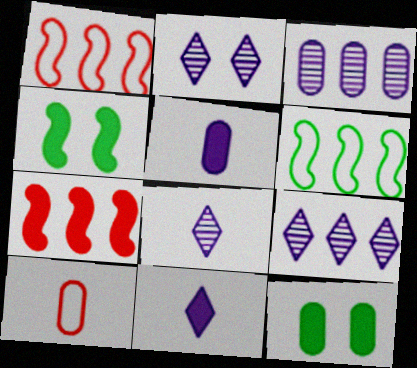[[1, 8, 12], 
[2, 8, 9], 
[3, 10, 12], 
[4, 9, 10], 
[7, 11, 12]]